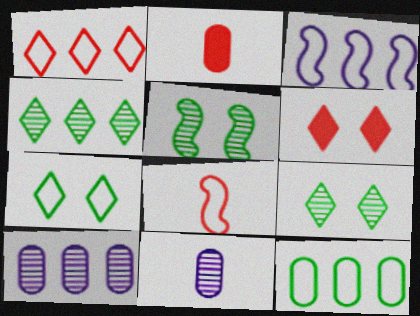[[1, 3, 12], 
[2, 3, 9]]